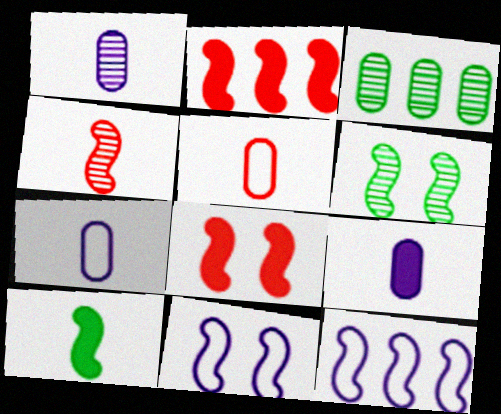[[1, 7, 9], 
[6, 8, 11]]